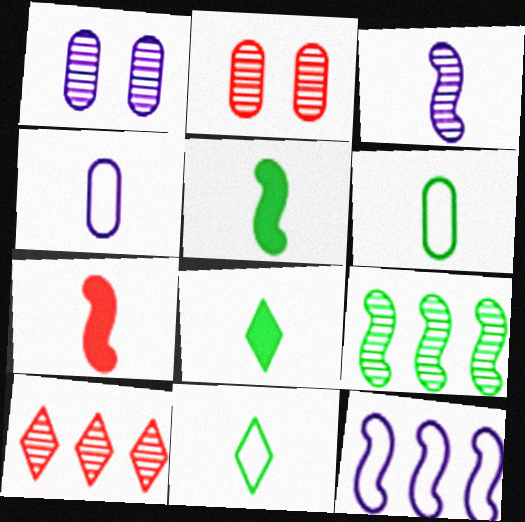[[2, 8, 12]]